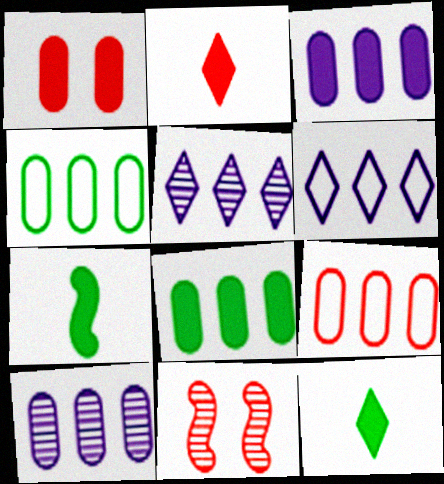[[2, 9, 11], 
[8, 9, 10]]